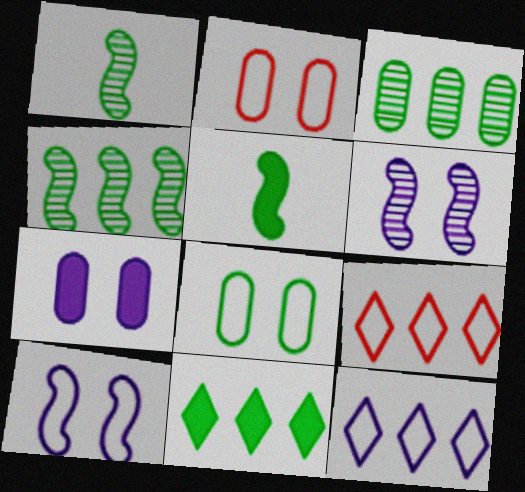[[1, 7, 9], 
[1, 8, 11]]